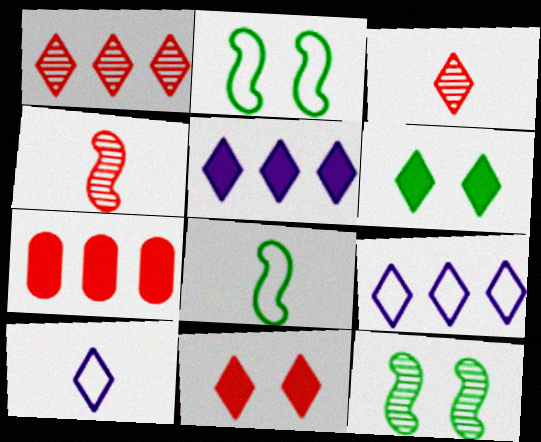[[1, 6, 10], 
[3, 6, 9], 
[7, 10, 12]]